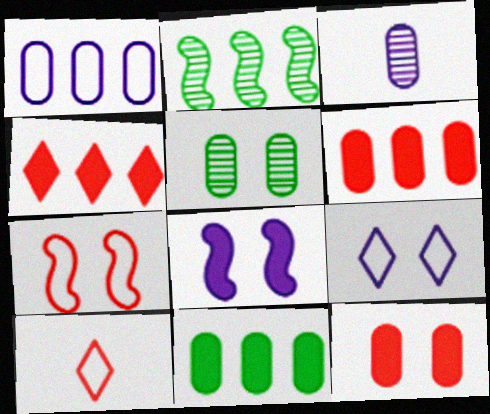[[1, 2, 4]]